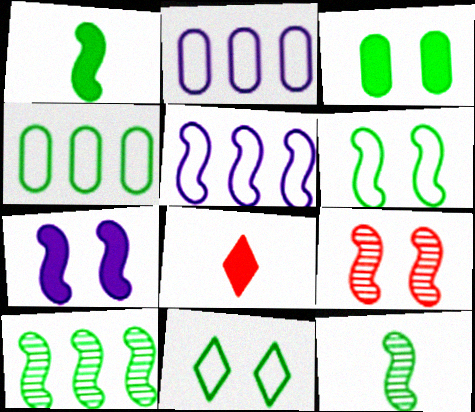[[1, 5, 9], 
[1, 6, 10], 
[6, 7, 9]]